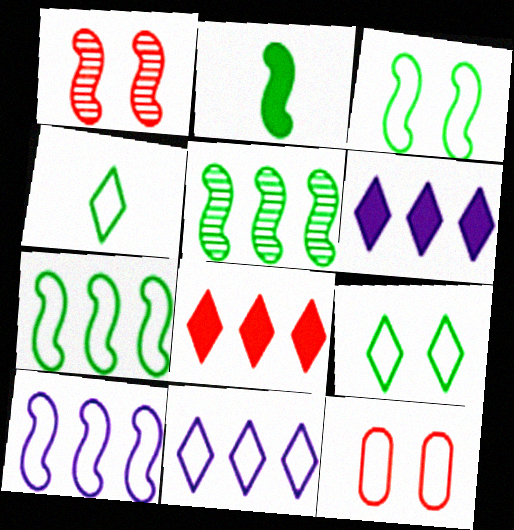[[1, 2, 10], 
[2, 3, 5], 
[4, 10, 12]]